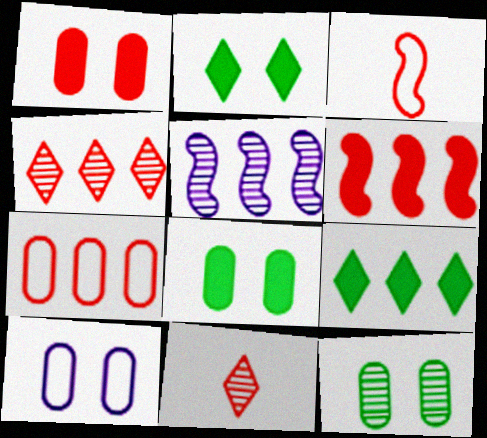[[1, 3, 4], 
[1, 10, 12], 
[4, 6, 7], 
[5, 7, 9], 
[5, 11, 12]]